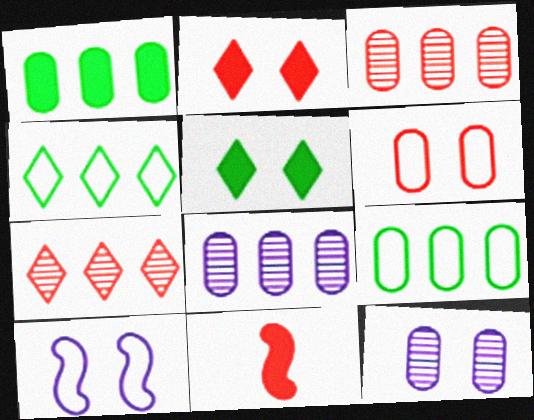[[4, 11, 12], 
[6, 7, 11]]